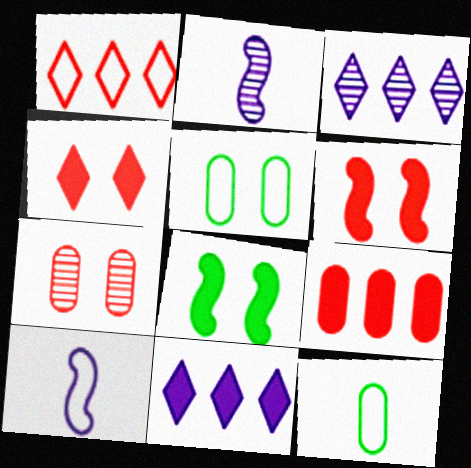[[1, 5, 10], 
[3, 6, 12]]